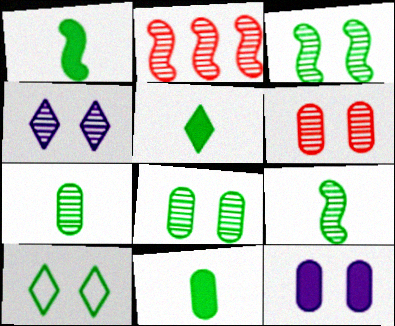[[1, 5, 11], 
[2, 4, 7], 
[3, 4, 6]]